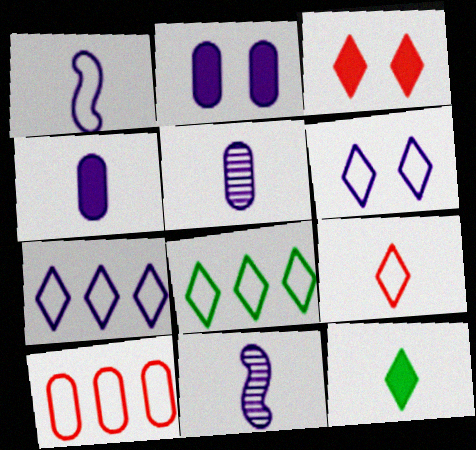[[2, 7, 11], 
[6, 8, 9]]